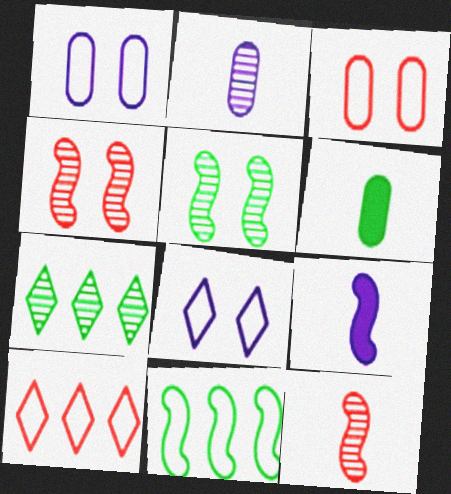[[2, 4, 7], 
[3, 7, 9], 
[4, 9, 11]]